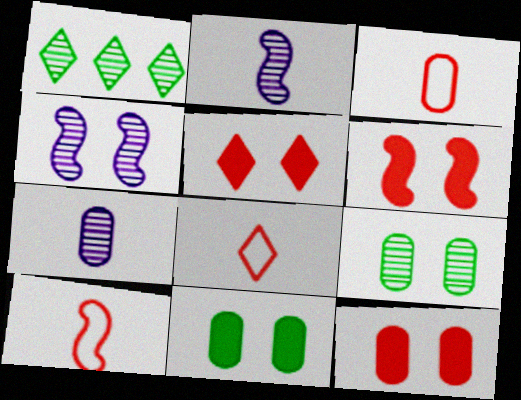[[3, 8, 10], 
[5, 6, 12]]